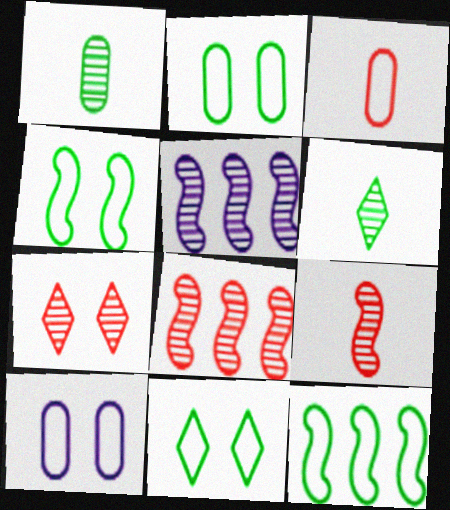[[1, 5, 7], 
[2, 4, 11]]